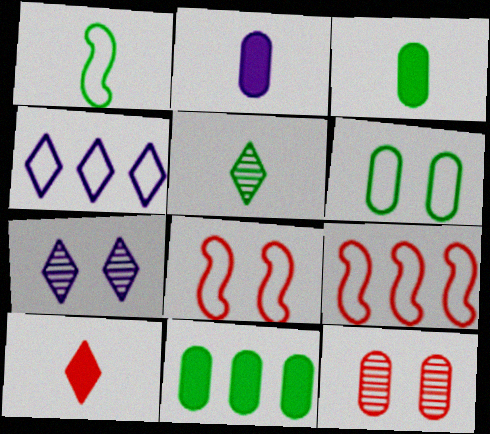[[1, 3, 5], 
[3, 7, 9], 
[9, 10, 12]]